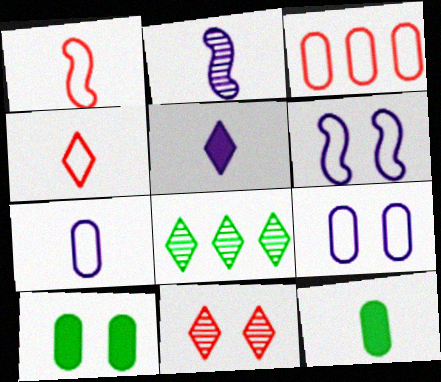[[2, 4, 12], 
[2, 5, 7], 
[6, 10, 11]]